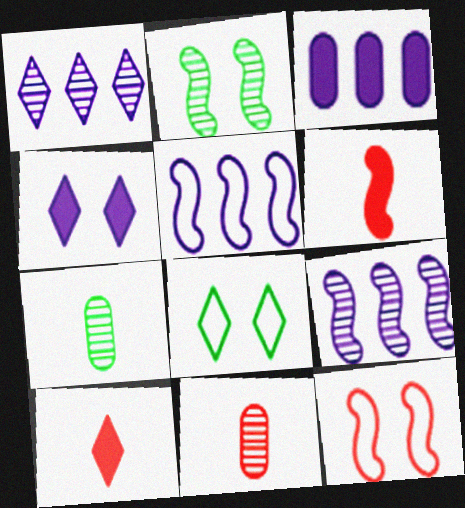[[1, 2, 11], 
[1, 3, 5], 
[1, 8, 10], 
[2, 5, 6]]